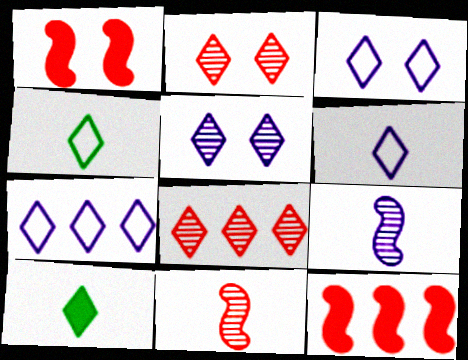[[2, 7, 10], 
[3, 6, 7], 
[3, 8, 10]]